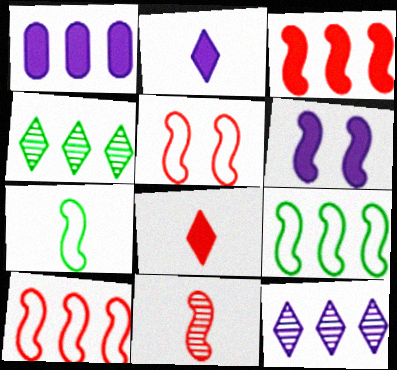[[1, 2, 6], 
[1, 4, 10], 
[3, 5, 11], 
[6, 9, 11]]